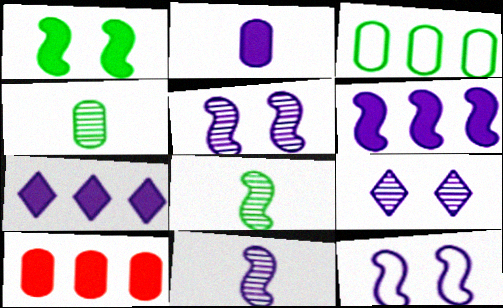[[6, 11, 12]]